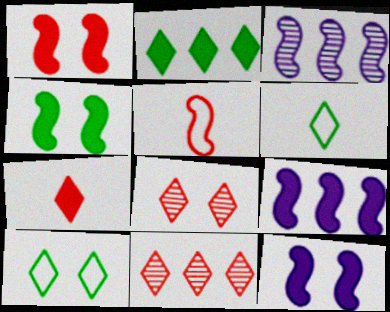[[1, 4, 12], 
[3, 4, 5]]